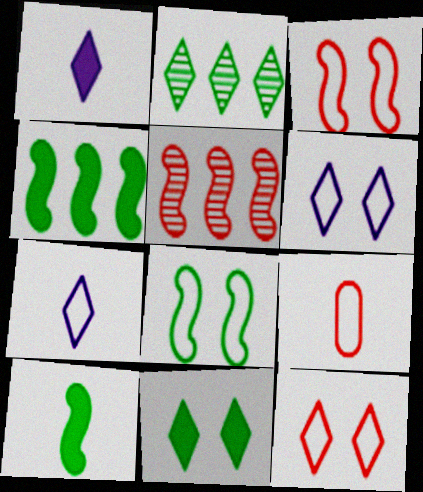[[1, 2, 12]]